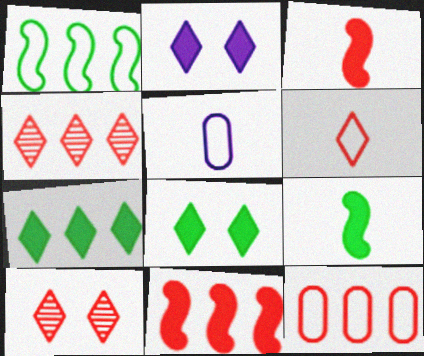[[3, 10, 12], 
[4, 11, 12]]